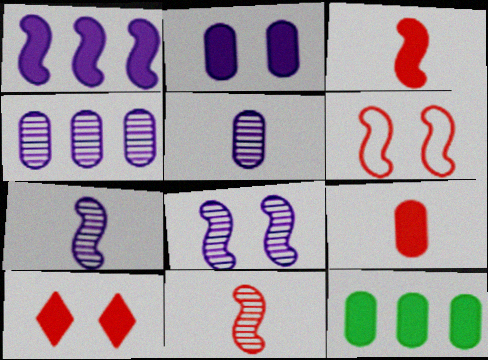[[2, 9, 12]]